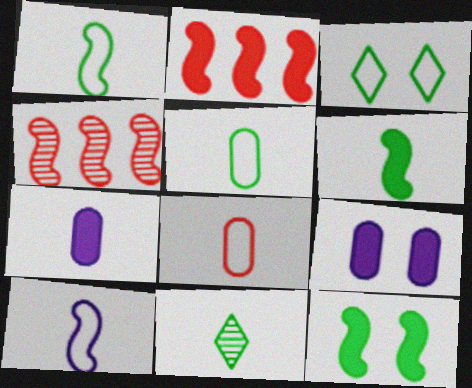[[3, 4, 7], 
[4, 10, 12], 
[5, 6, 11]]